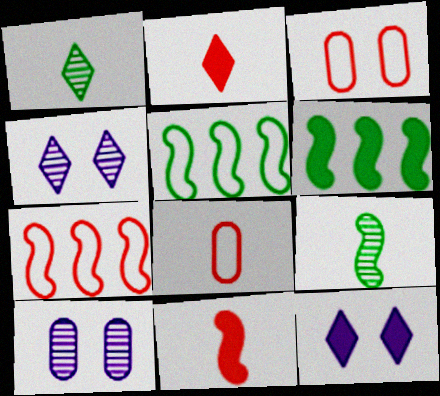[[2, 5, 10], 
[4, 6, 8]]